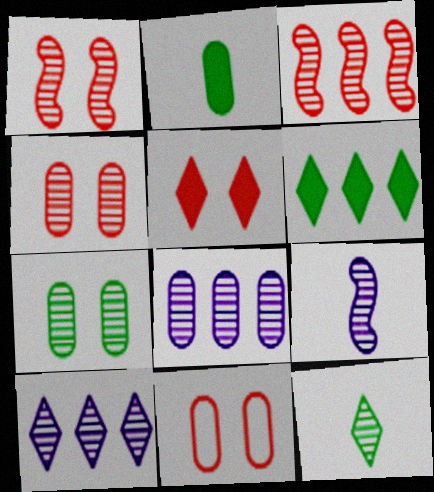[[1, 5, 11], 
[1, 8, 12], 
[2, 8, 11], 
[6, 9, 11]]